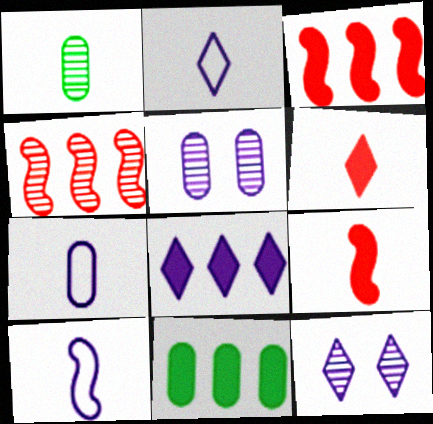[[1, 2, 9], 
[1, 4, 12], 
[1, 6, 10], 
[2, 7, 10], 
[2, 8, 12], 
[3, 8, 11], 
[5, 8, 10]]